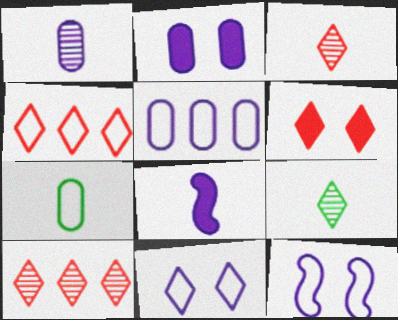[[1, 2, 5], 
[3, 4, 6], 
[3, 7, 8], 
[4, 7, 12]]